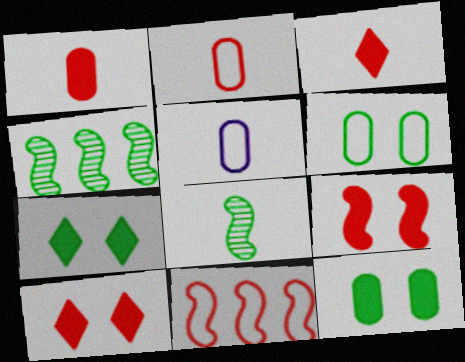[[3, 5, 8], 
[4, 5, 10]]